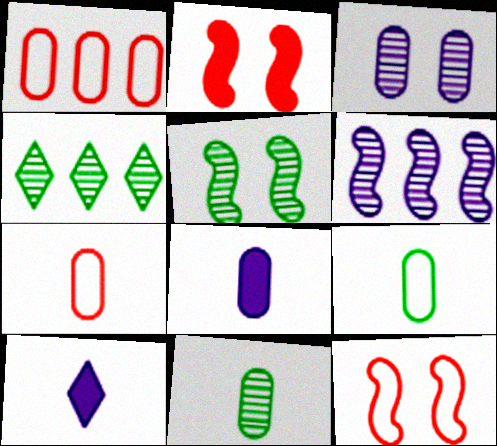[[1, 5, 10], 
[4, 5, 11], 
[4, 8, 12], 
[7, 8, 11]]